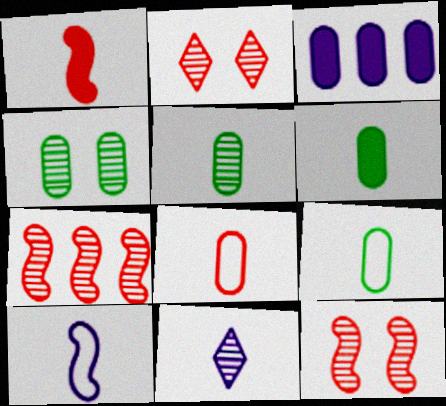[[1, 9, 11], 
[3, 4, 8], 
[4, 7, 11], 
[5, 6, 9]]